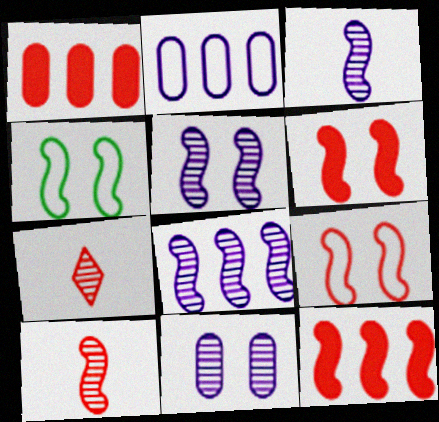[[1, 7, 9], 
[3, 4, 12], 
[3, 5, 8], 
[4, 5, 6], 
[9, 10, 12]]